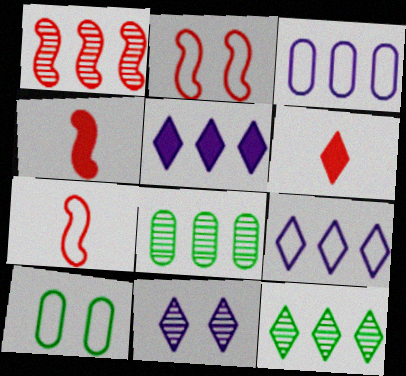[[1, 2, 4], 
[7, 9, 10]]